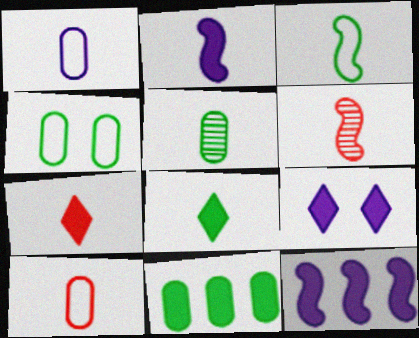[[1, 6, 8], 
[2, 3, 6], 
[3, 5, 8], 
[4, 5, 11], 
[6, 7, 10]]